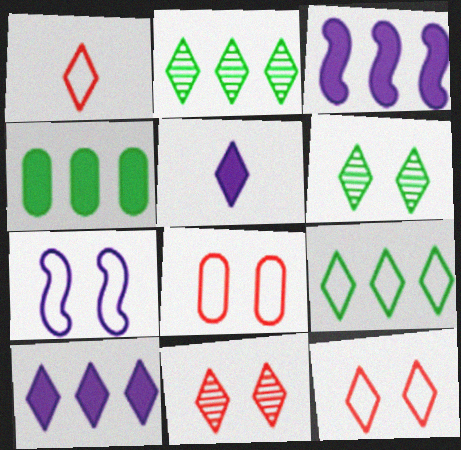[[1, 6, 10], 
[2, 5, 12], 
[5, 9, 11]]